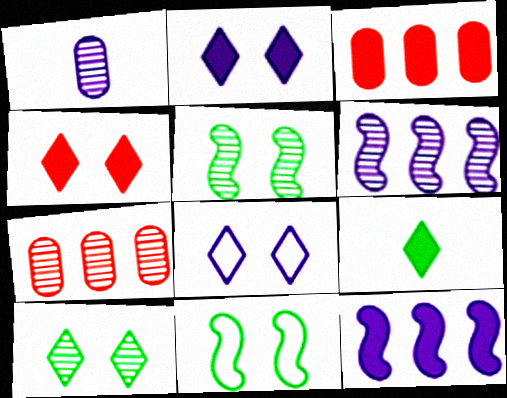[[1, 8, 12], 
[4, 8, 10]]